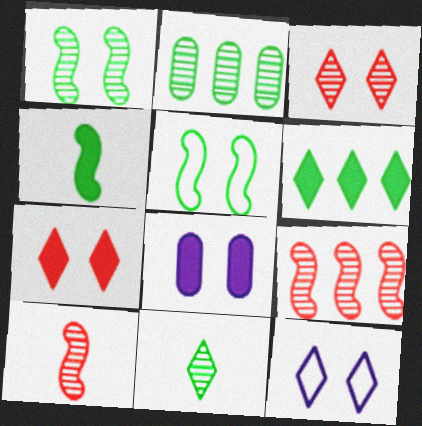[[1, 2, 11], 
[3, 5, 8]]